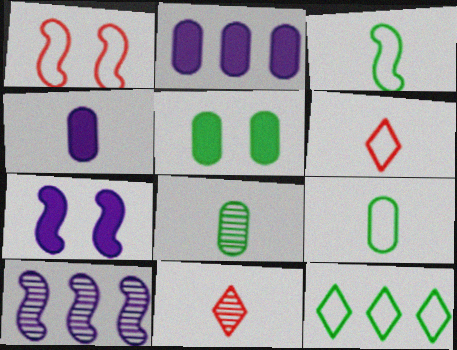[[3, 4, 11], 
[5, 6, 10]]